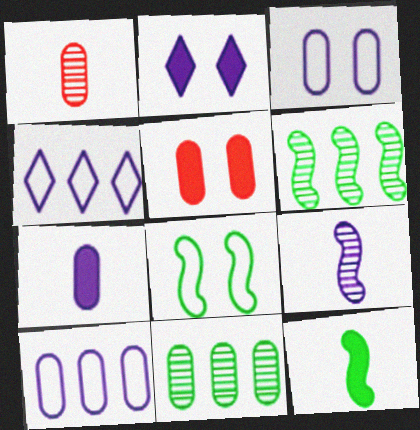[[2, 9, 10], 
[6, 8, 12]]